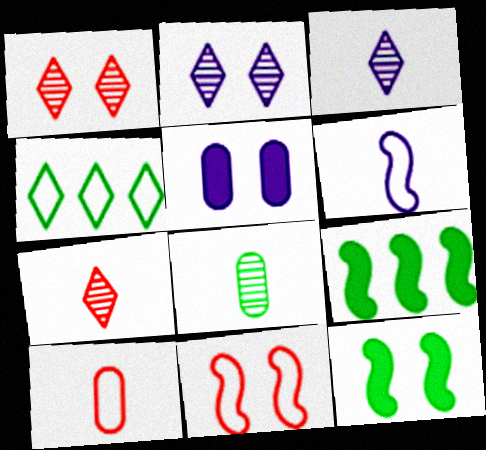[[2, 9, 10], 
[4, 8, 12]]